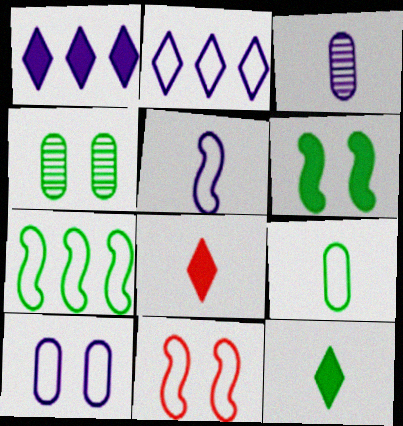[[2, 5, 10], 
[2, 9, 11], 
[4, 7, 12], 
[5, 7, 11]]